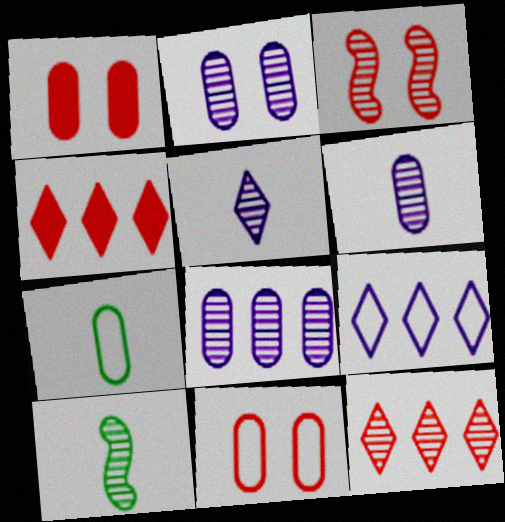[[1, 7, 8], 
[1, 9, 10], 
[2, 6, 8], 
[2, 10, 12]]